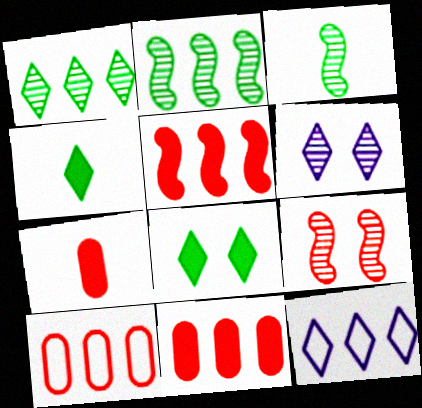[[2, 11, 12]]